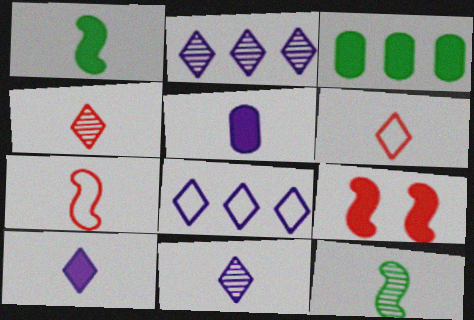[[3, 9, 10], 
[5, 6, 12]]